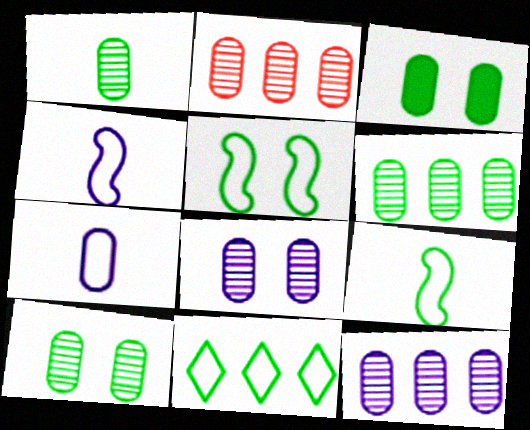[[1, 2, 8], 
[1, 6, 10], 
[2, 3, 7], 
[2, 6, 12]]